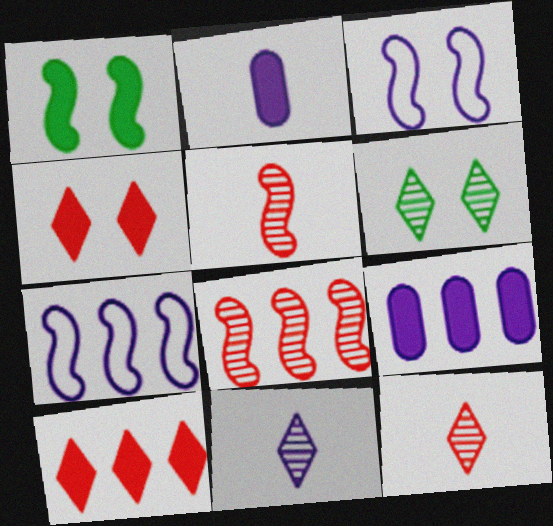[[1, 2, 10], 
[1, 5, 7], 
[3, 9, 11]]